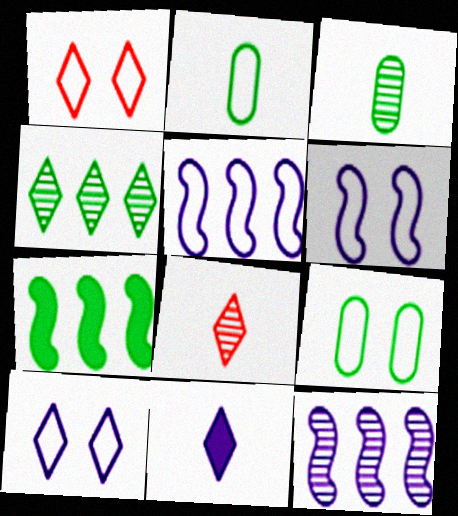[[1, 2, 5], 
[1, 4, 11], 
[1, 6, 9]]